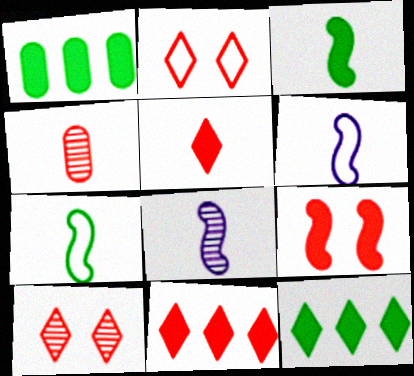[[1, 2, 8], 
[1, 6, 10]]